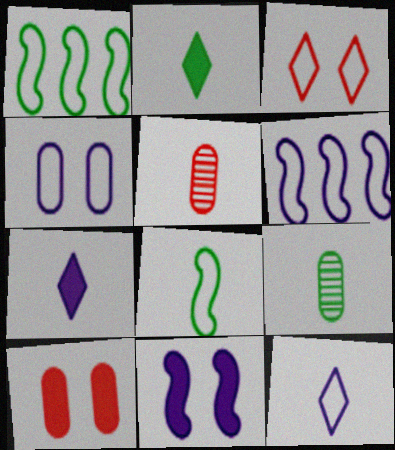[[2, 8, 9], 
[4, 6, 12], 
[5, 7, 8]]